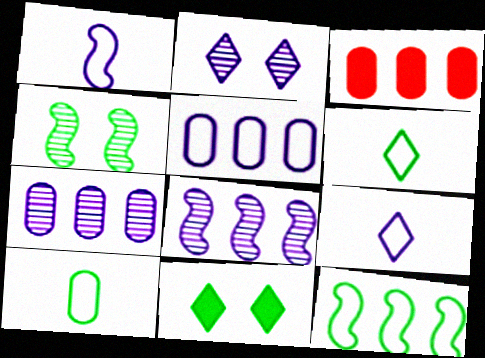[[3, 4, 9]]